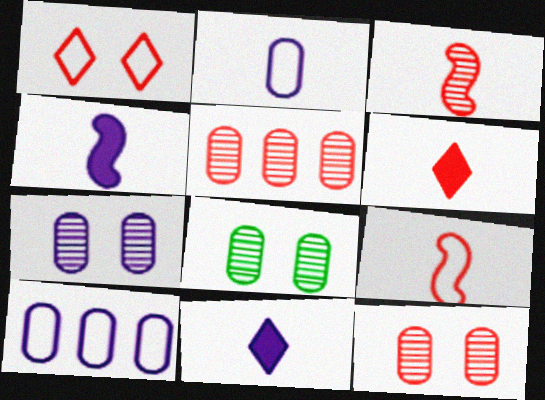[[7, 8, 12]]